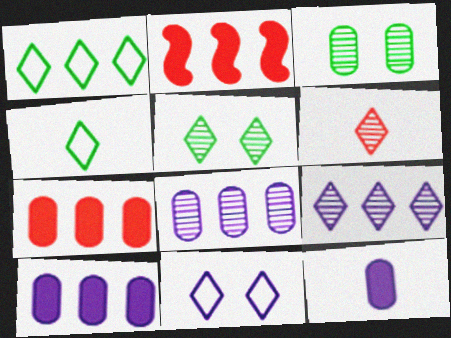[[1, 2, 8], 
[5, 6, 9]]